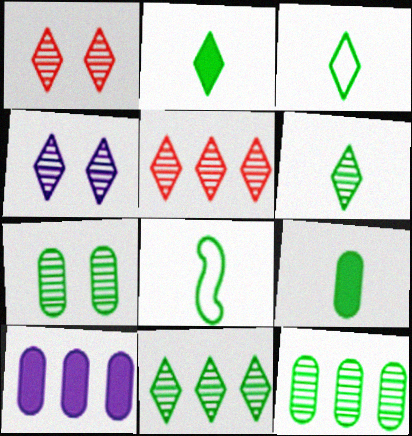[[1, 8, 10], 
[2, 3, 6], 
[4, 5, 6], 
[6, 8, 9]]